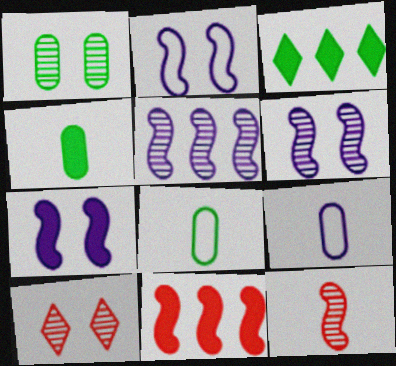[[1, 6, 10], 
[2, 6, 7]]